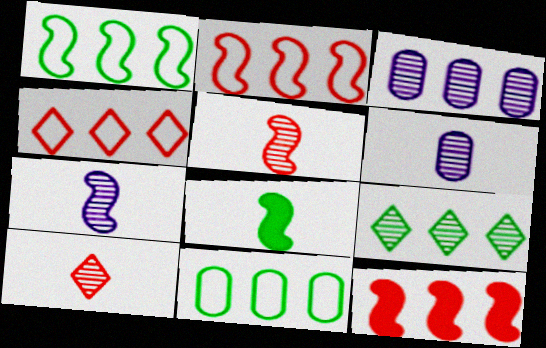[]